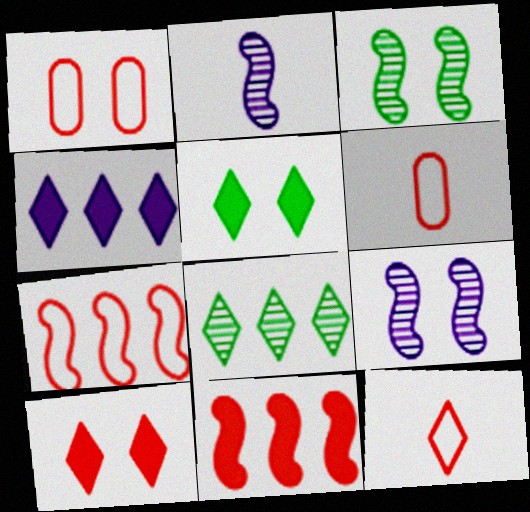[[1, 5, 9], 
[1, 7, 12], 
[3, 4, 6]]